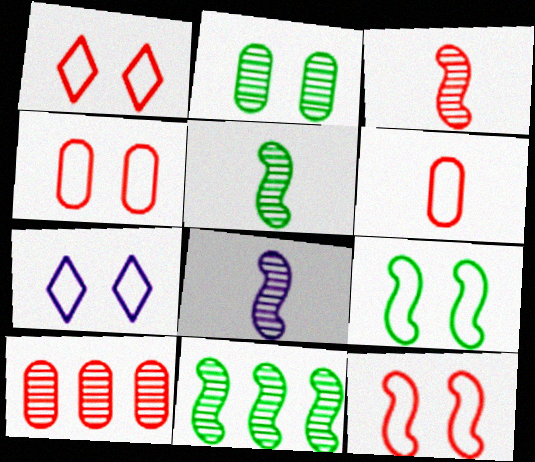[[1, 4, 12], 
[3, 5, 8], 
[4, 7, 9]]